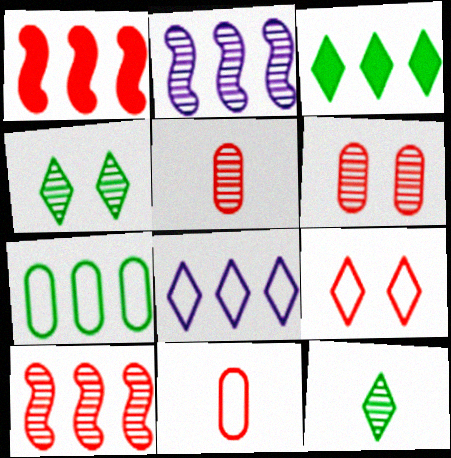[[1, 5, 9], 
[2, 4, 5], 
[2, 6, 12]]